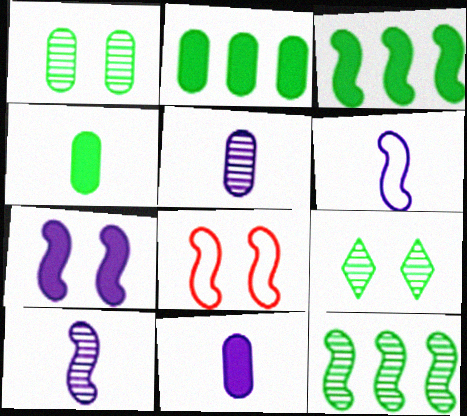[[3, 8, 10]]